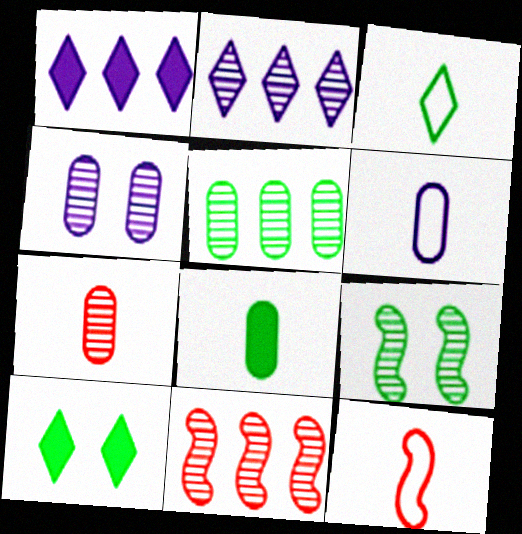[[2, 5, 11], 
[2, 7, 9], 
[3, 6, 12], 
[4, 5, 7], 
[6, 7, 8], 
[6, 10, 11]]